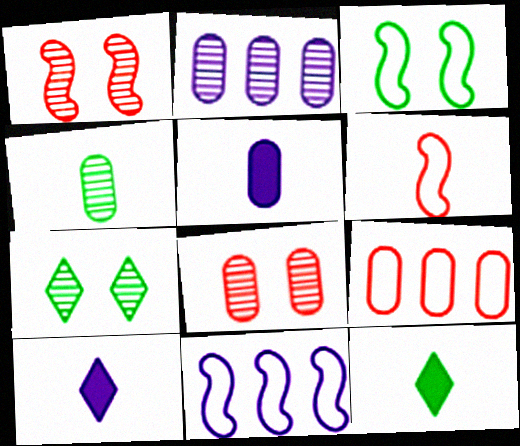[[2, 4, 8], 
[3, 6, 11], 
[4, 6, 10], 
[8, 11, 12]]